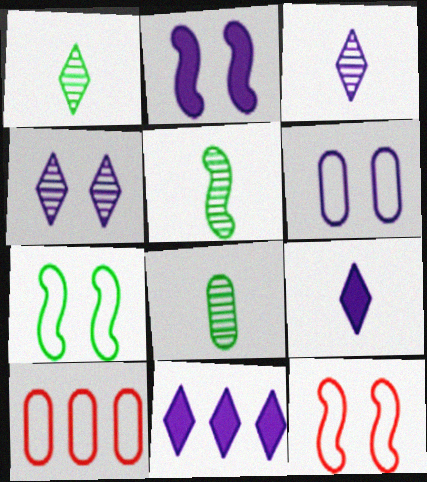[[1, 2, 10], 
[1, 5, 8], 
[2, 4, 6], 
[8, 11, 12]]